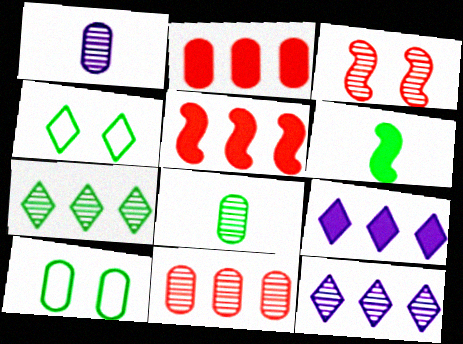[[1, 2, 10], 
[1, 3, 7], 
[1, 4, 5], 
[3, 8, 12], 
[6, 7, 10]]